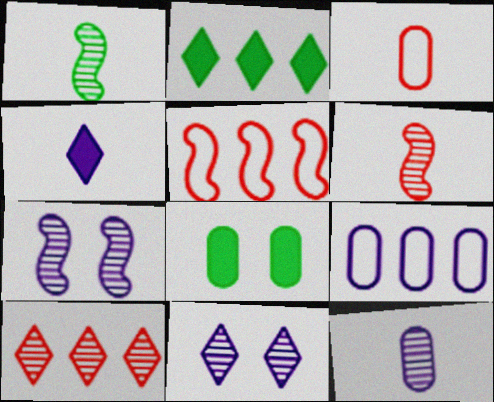[[1, 3, 4], 
[2, 3, 7], 
[4, 7, 9]]